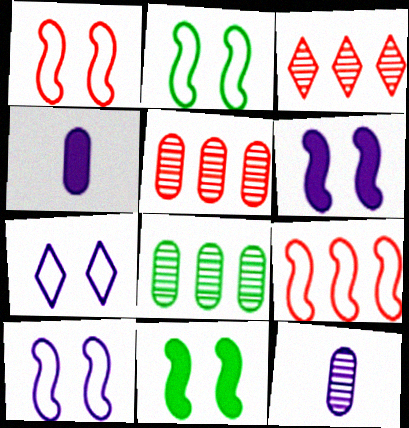[[1, 2, 10], 
[2, 3, 4]]